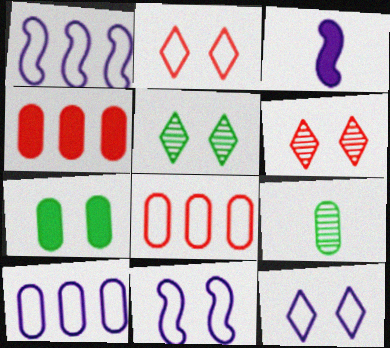[[3, 5, 8], 
[6, 7, 11]]